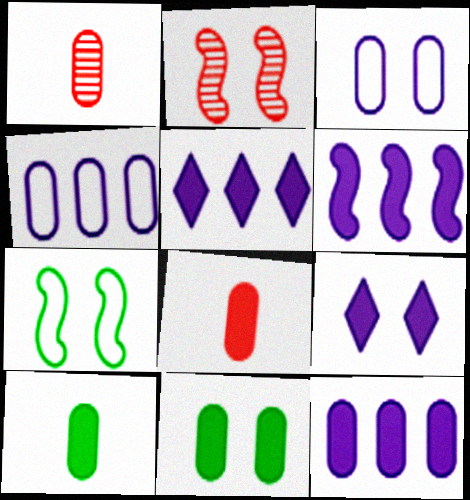[[1, 4, 11], 
[1, 5, 7], 
[5, 6, 12], 
[8, 11, 12]]